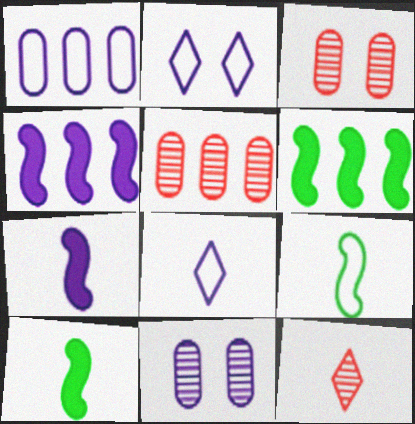[[2, 5, 10], 
[3, 6, 8], 
[4, 8, 11]]